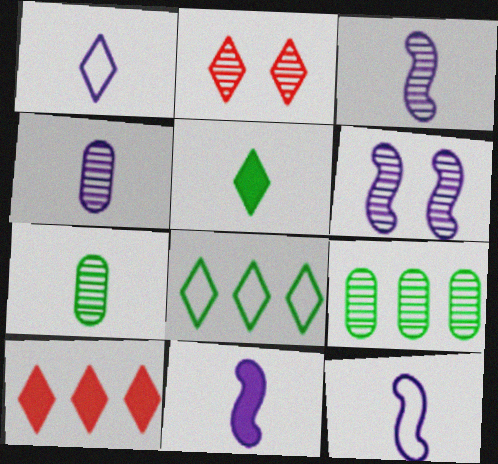[[1, 4, 11], 
[2, 3, 9], 
[3, 11, 12]]